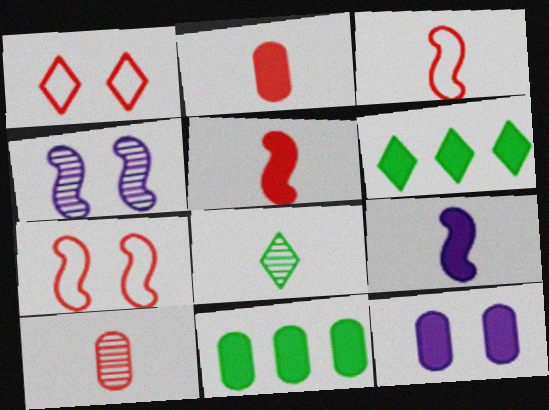[[2, 11, 12], 
[5, 6, 12]]